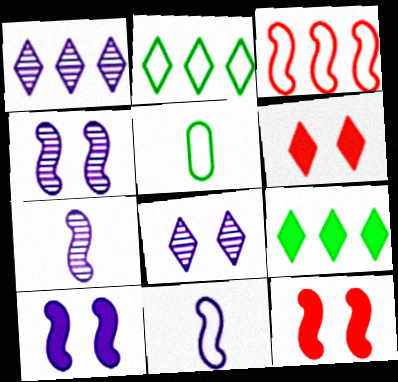[[1, 5, 12]]